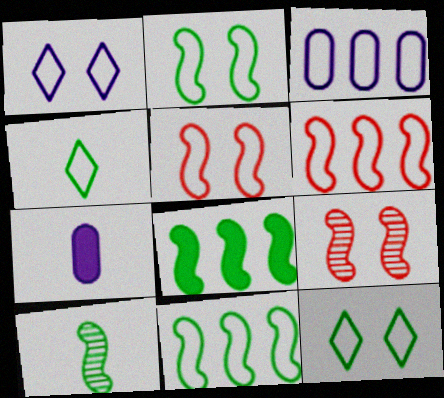[[2, 8, 10], 
[3, 4, 5]]